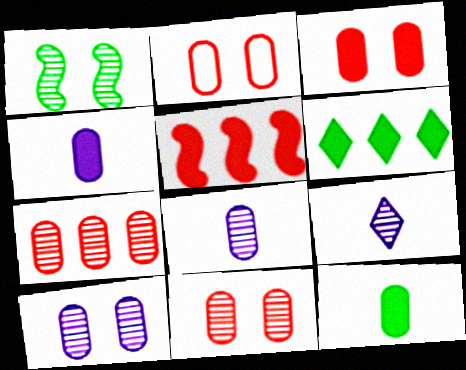[[1, 7, 9], 
[2, 3, 11]]